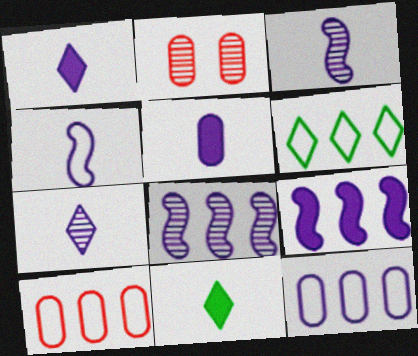[[4, 5, 7]]